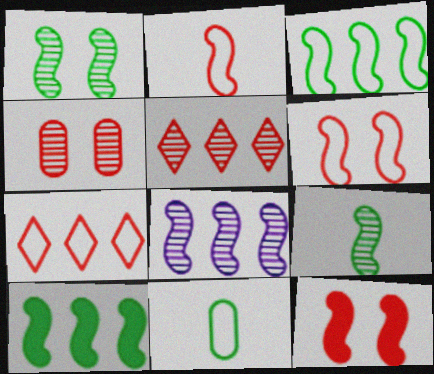[]